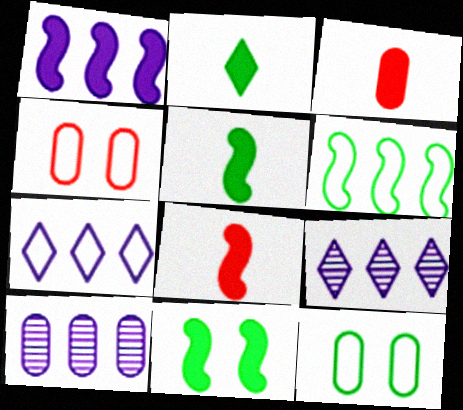[[1, 7, 10], 
[1, 8, 11], 
[3, 10, 12], 
[4, 5, 9], 
[8, 9, 12]]